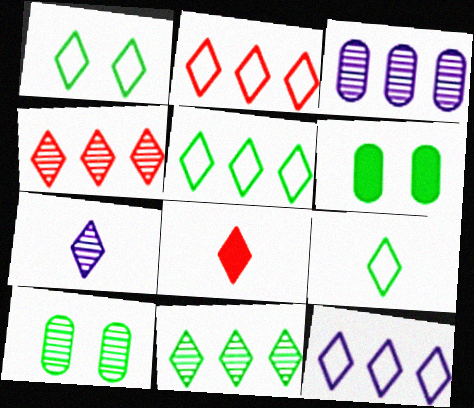[[1, 5, 9], 
[2, 5, 12], 
[7, 8, 9]]